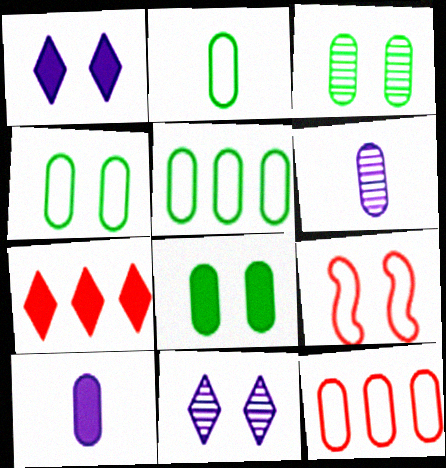[[1, 3, 9], 
[2, 4, 5], 
[3, 4, 8], 
[3, 10, 12], 
[6, 8, 12], 
[8, 9, 11]]